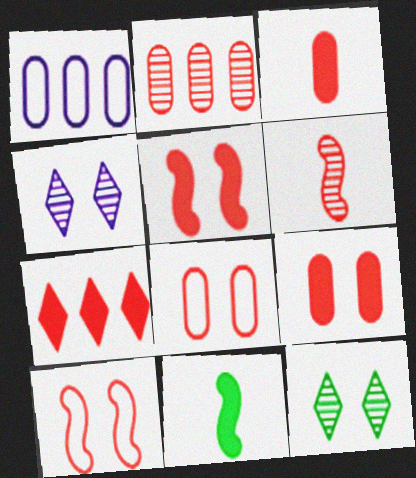[[2, 3, 8], 
[3, 5, 7], 
[6, 7, 8]]